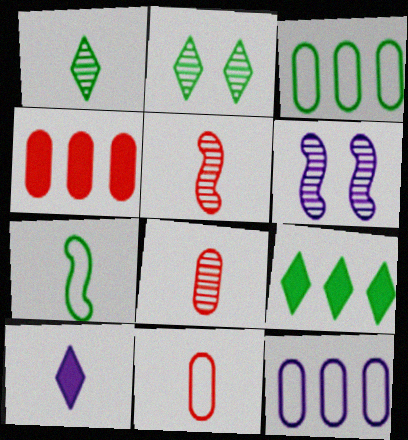[[6, 9, 11], 
[6, 10, 12], 
[7, 8, 10]]